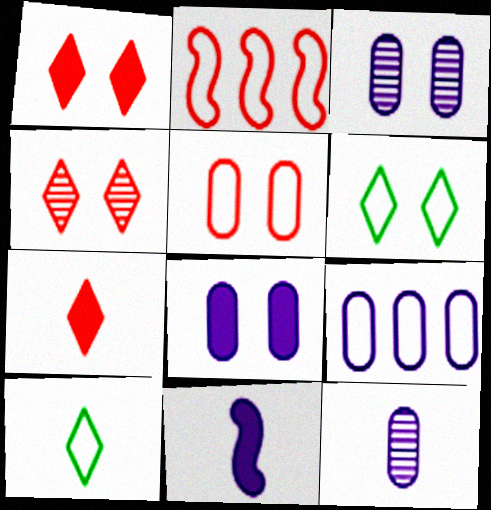[[8, 9, 12]]